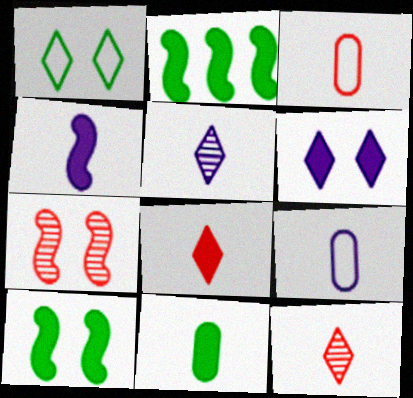[[4, 5, 9], 
[4, 8, 11]]